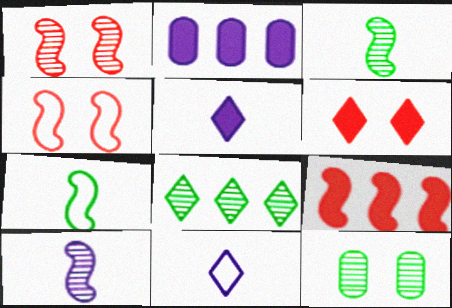[[3, 8, 12], 
[6, 8, 11], 
[9, 11, 12]]